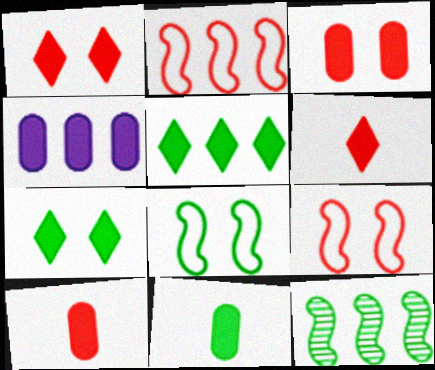[[3, 4, 11]]